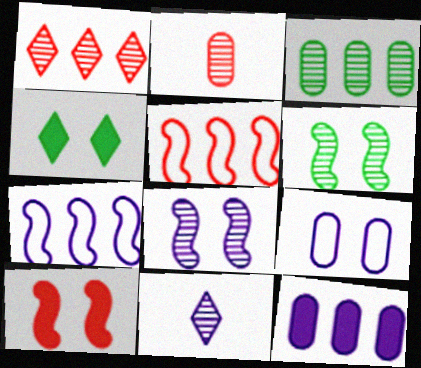[[2, 4, 7]]